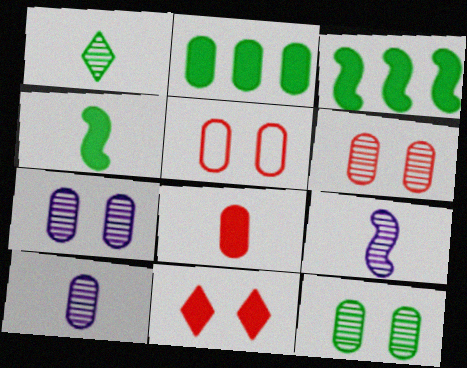[[2, 5, 10], 
[6, 7, 12]]